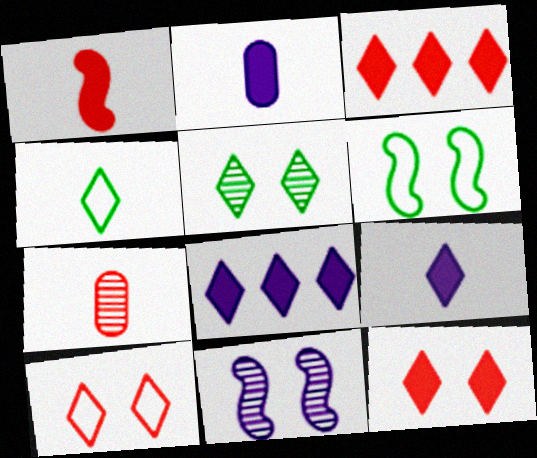[[6, 7, 8]]